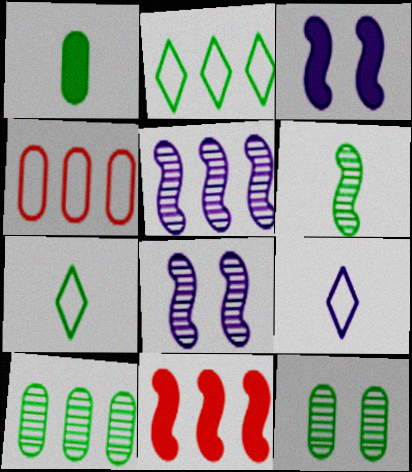[[1, 6, 7], 
[9, 11, 12]]